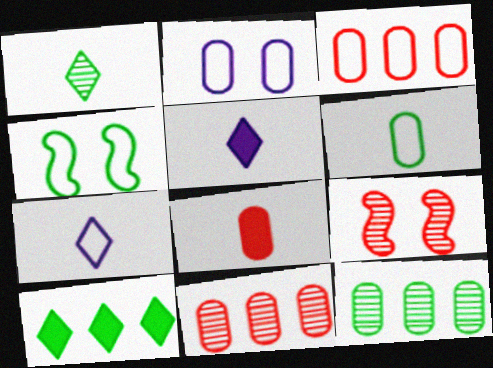[[2, 3, 6], 
[2, 8, 12], 
[3, 4, 7], 
[4, 5, 11]]